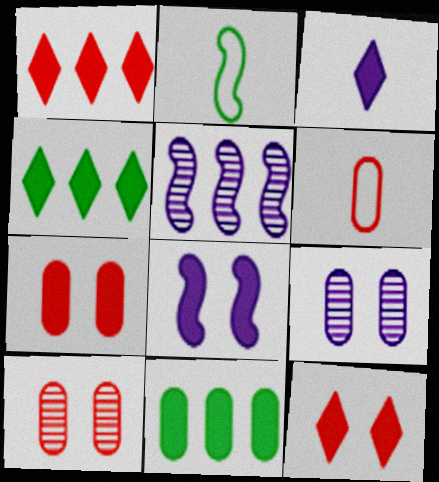[[1, 2, 9], 
[3, 4, 12], 
[6, 9, 11]]